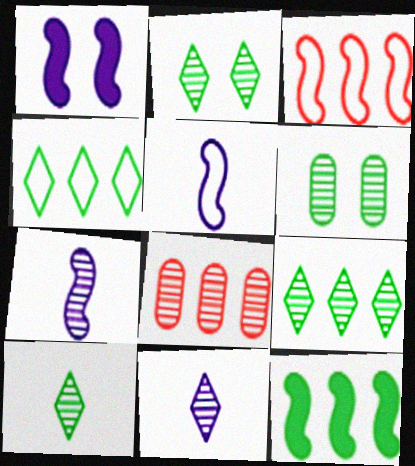[[2, 7, 8], 
[2, 9, 10]]